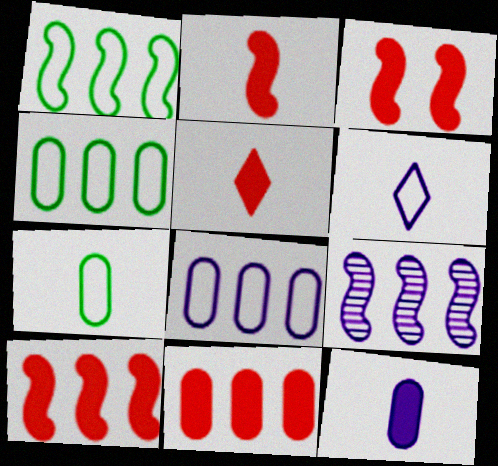[[1, 9, 10], 
[2, 3, 10], 
[3, 5, 11]]